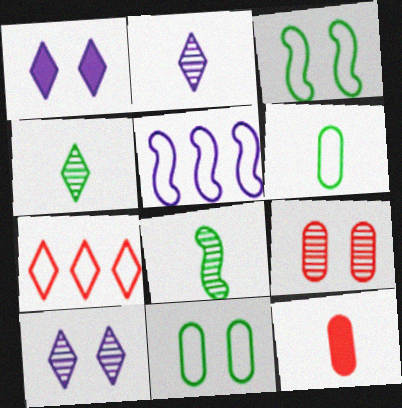[[1, 3, 9], 
[1, 4, 7]]